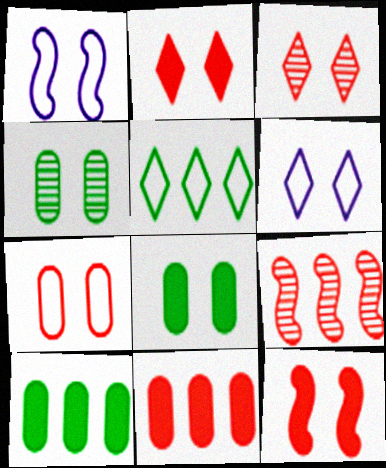[[1, 2, 4], 
[1, 3, 8], 
[3, 7, 12], 
[4, 6, 12]]